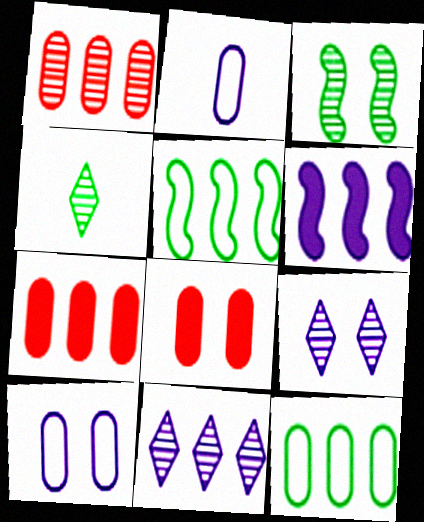[[2, 6, 9], 
[5, 7, 11]]